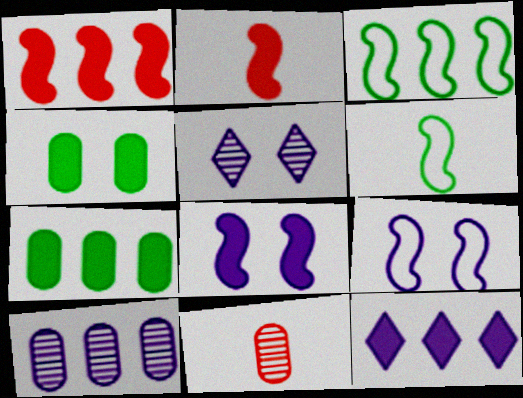[[1, 7, 12], 
[2, 4, 12]]